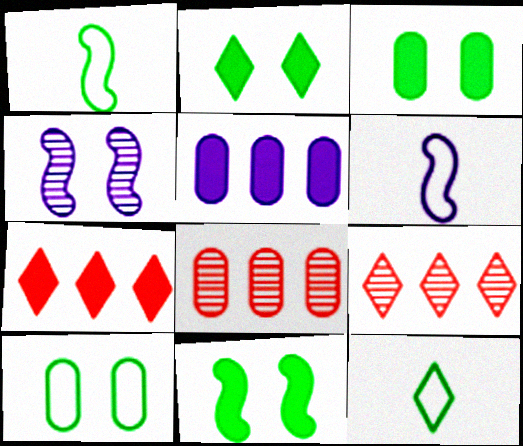[[2, 3, 11], 
[2, 6, 8], 
[3, 6, 9]]